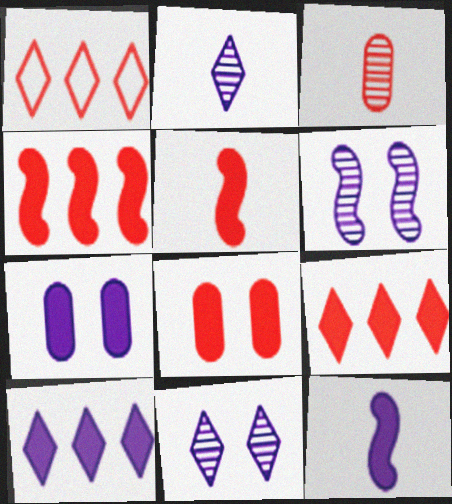[[5, 8, 9], 
[7, 10, 12]]